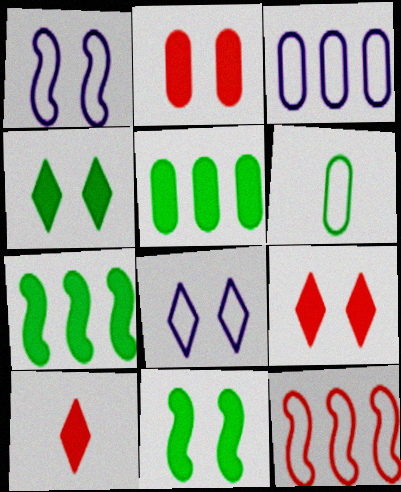[[6, 8, 12]]